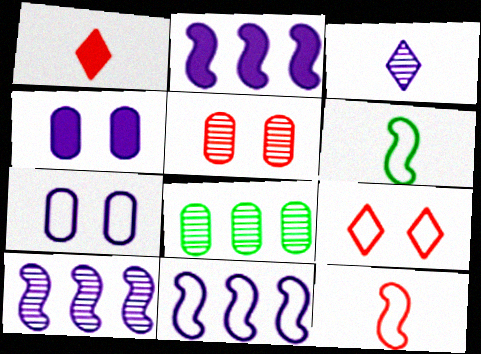[[2, 3, 7], 
[2, 10, 11], 
[3, 4, 11]]